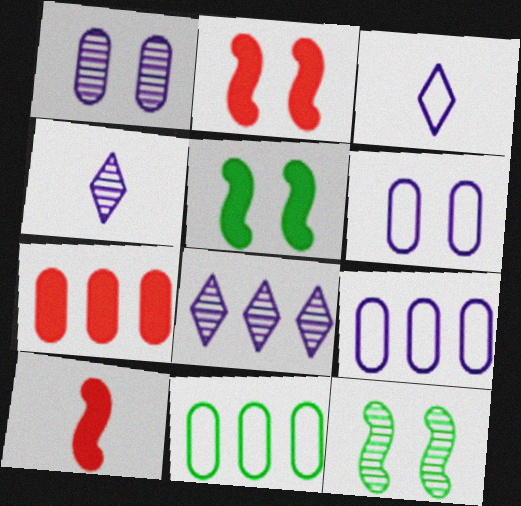[[2, 4, 11], 
[3, 7, 12]]